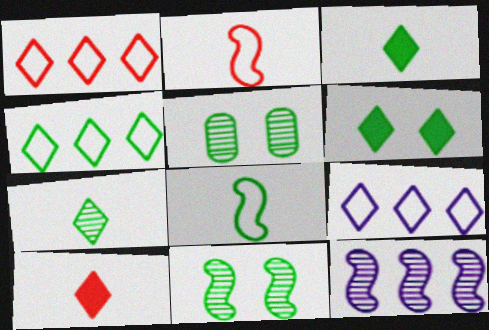[[1, 4, 9], 
[4, 6, 7]]